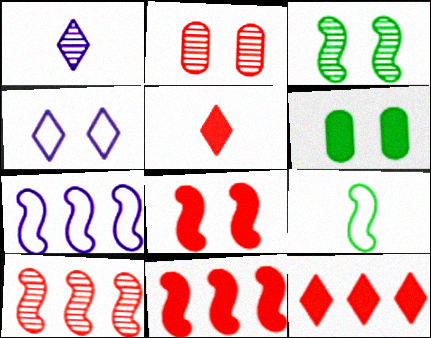[]